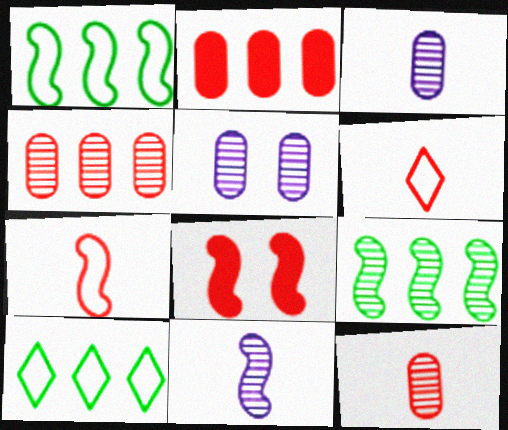[[1, 8, 11], 
[3, 8, 10], 
[4, 6, 8]]